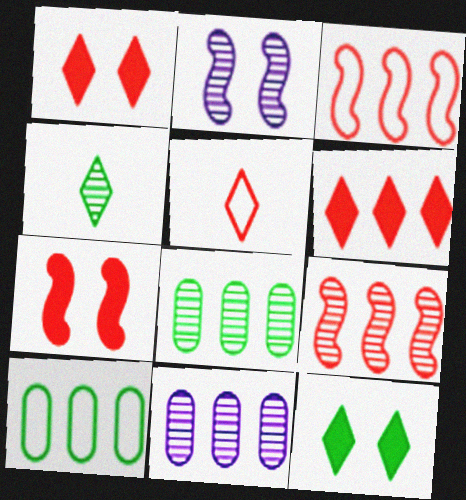[]